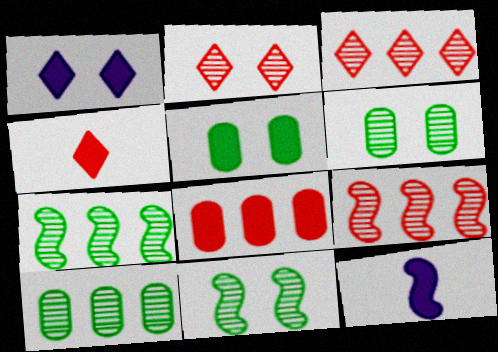[]